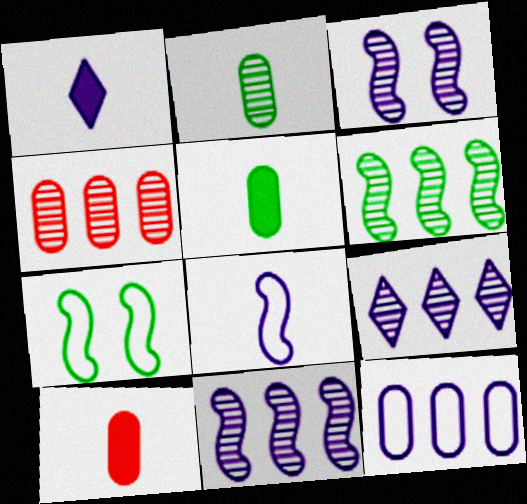[[1, 3, 12], 
[1, 4, 7], 
[4, 6, 9], 
[7, 9, 10]]